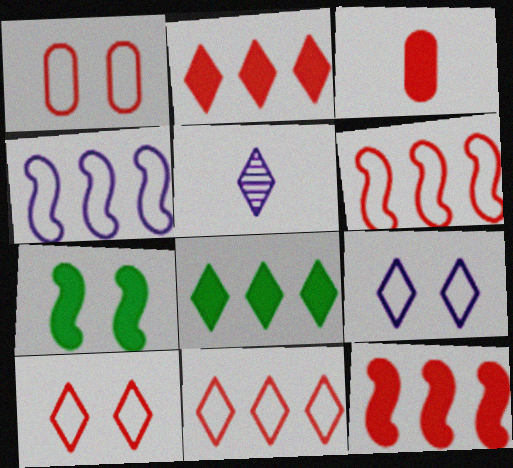[[5, 8, 10]]